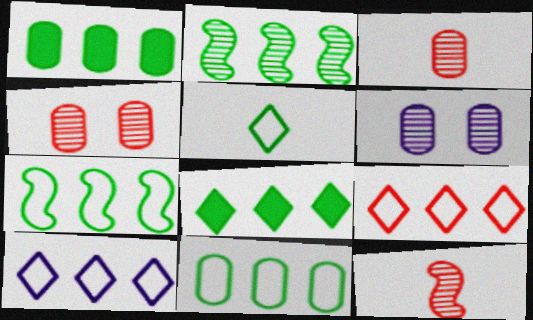[[2, 8, 11]]